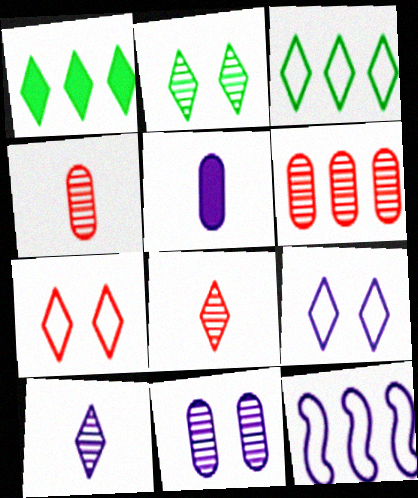[[1, 6, 12], 
[1, 7, 10], 
[1, 8, 9]]